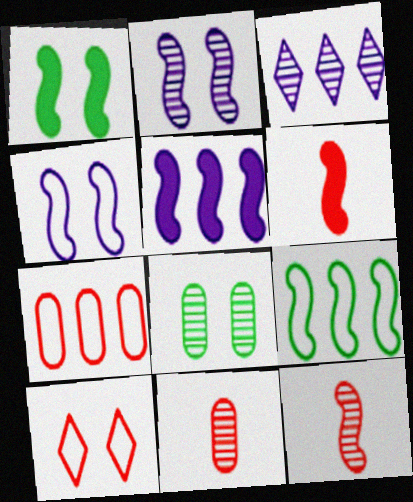[[1, 5, 6], 
[2, 6, 9], 
[3, 8, 12]]